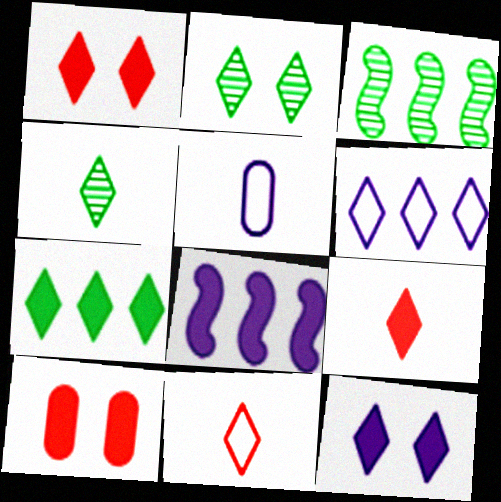[[1, 3, 5], 
[1, 4, 6], 
[2, 6, 9], 
[7, 9, 12]]